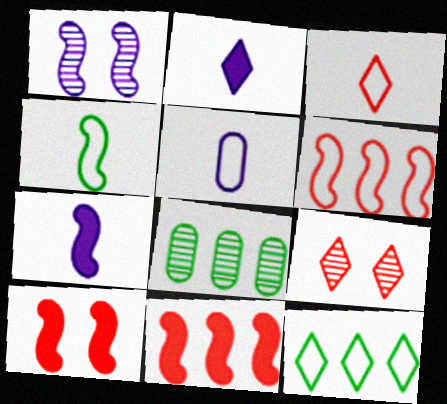[[1, 4, 11], 
[2, 9, 12], 
[3, 4, 5]]